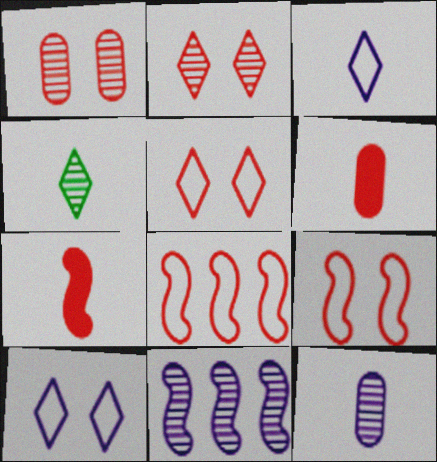[[1, 4, 11], 
[2, 6, 8]]